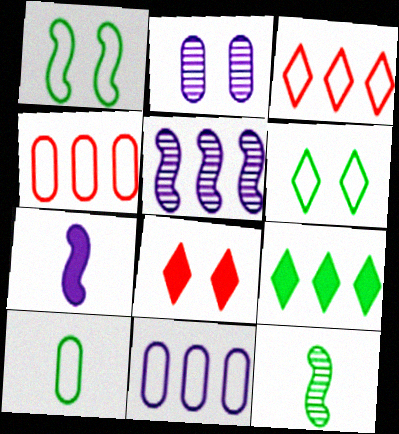[[1, 2, 8], 
[4, 5, 9], 
[5, 8, 10], 
[8, 11, 12]]